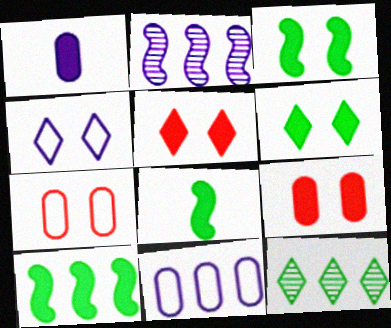[[1, 2, 4], 
[1, 5, 10], 
[3, 8, 10]]